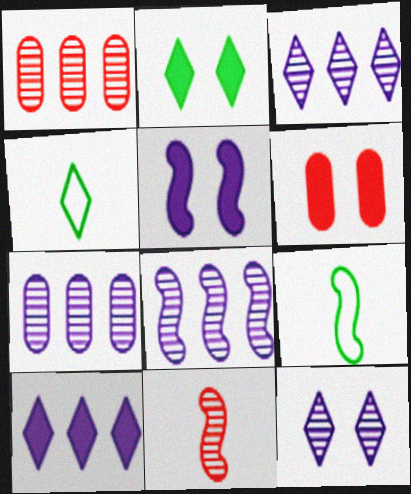[[1, 4, 5], 
[2, 5, 6], 
[3, 6, 9], 
[3, 7, 8], 
[4, 6, 8]]